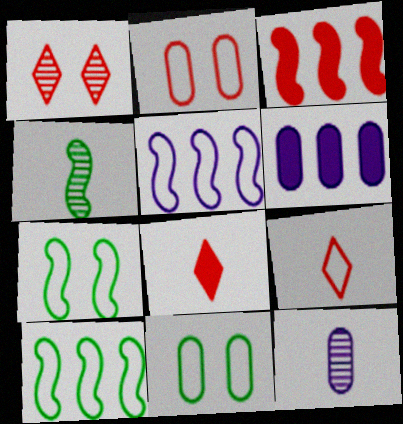[[5, 9, 11]]